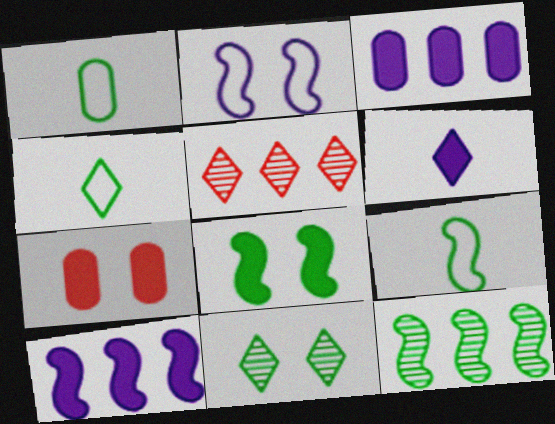[[1, 4, 9], 
[2, 7, 11], 
[8, 9, 12]]